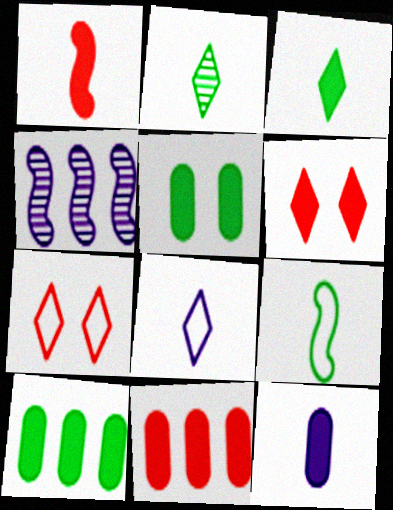[[1, 3, 12], 
[1, 6, 11], 
[5, 11, 12]]